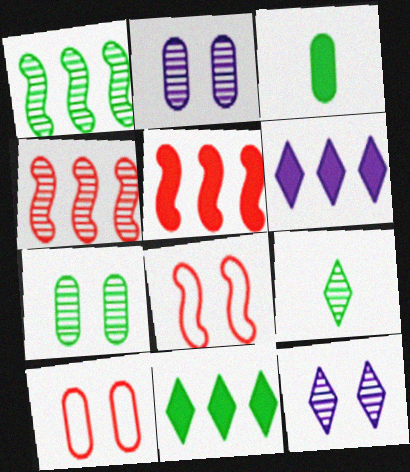[[1, 7, 9], 
[2, 4, 9]]